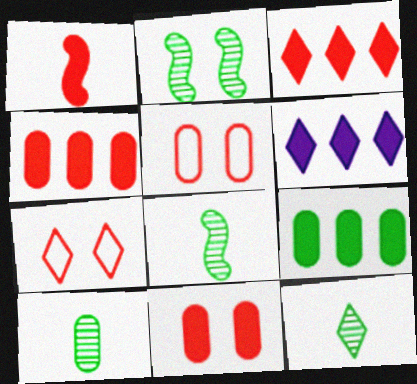[[1, 3, 11], 
[5, 6, 8], 
[6, 7, 12], 
[8, 10, 12]]